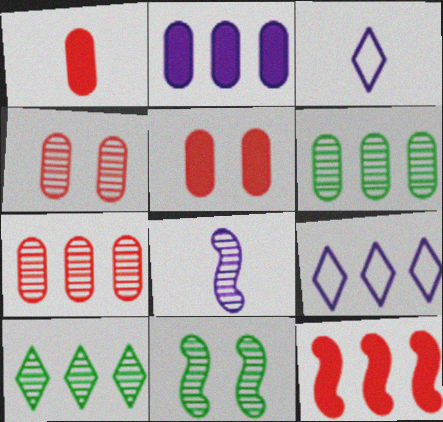[[1, 9, 11], 
[4, 8, 10], 
[6, 9, 12]]